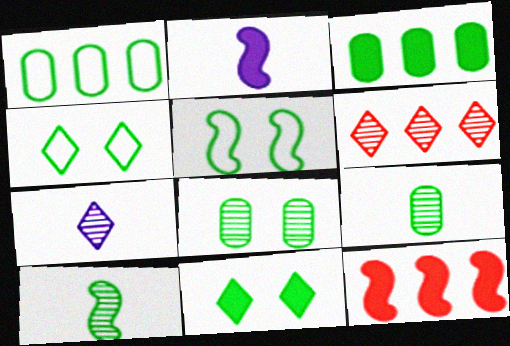[[1, 10, 11], 
[3, 4, 10], 
[5, 8, 11]]